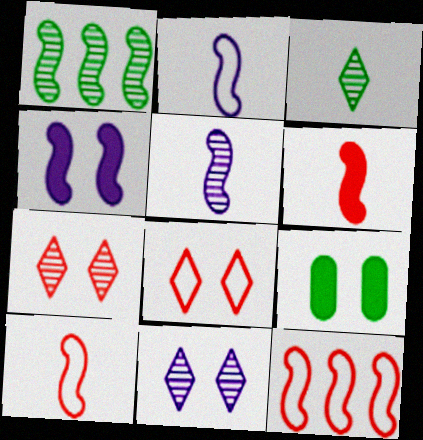[[1, 4, 10]]